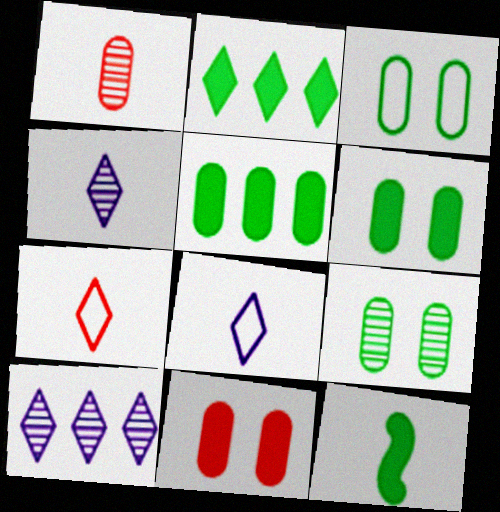[[1, 8, 12], 
[2, 6, 12], 
[3, 6, 9]]